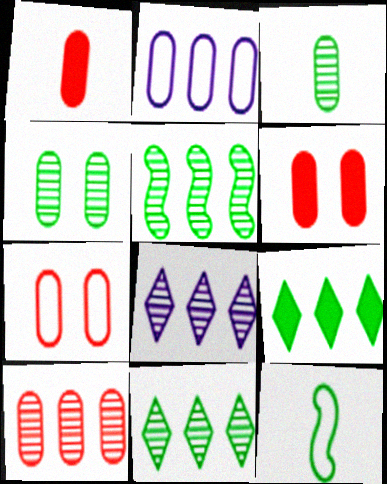[[1, 2, 4], 
[1, 7, 10], 
[2, 3, 6], 
[4, 9, 12], 
[5, 8, 10], 
[6, 8, 12]]